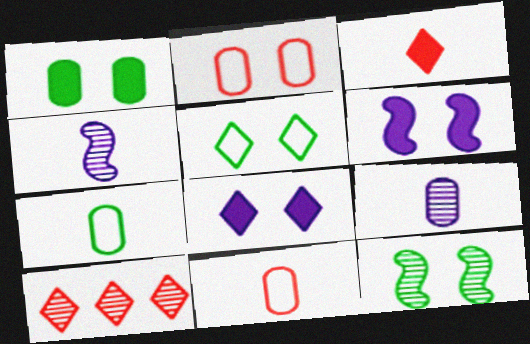[[1, 5, 12], 
[2, 8, 12], 
[3, 4, 7], 
[6, 7, 10], 
[9, 10, 12]]